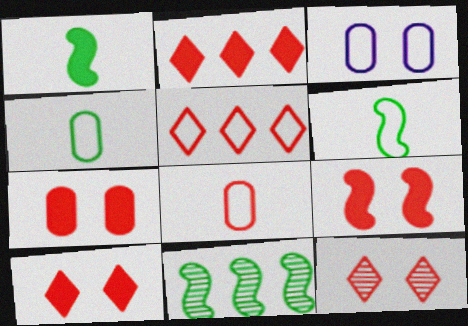[[3, 5, 6], 
[7, 9, 10]]